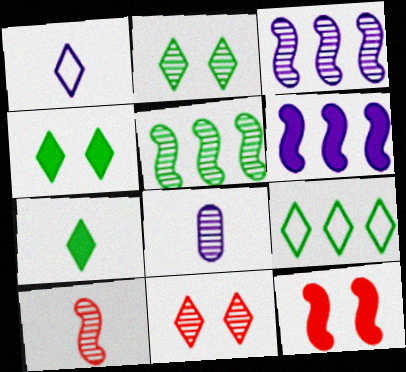[[2, 7, 9], 
[5, 8, 11], 
[8, 9, 12]]